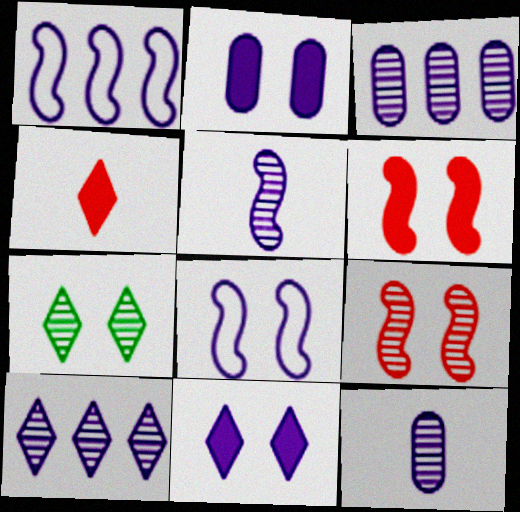[[1, 11, 12]]